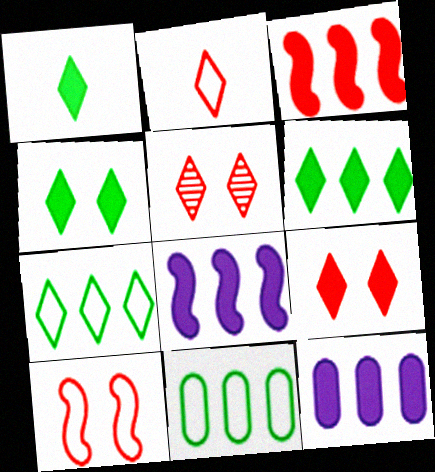[[1, 4, 6], 
[3, 6, 12]]